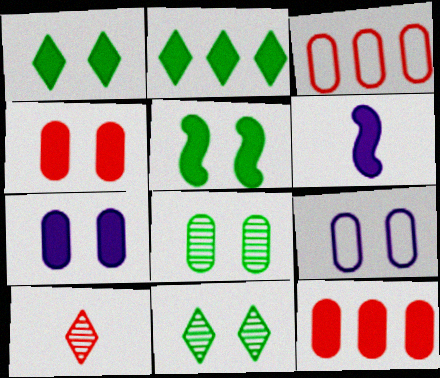[[1, 6, 12], 
[2, 4, 6], 
[3, 6, 11], 
[4, 8, 9]]